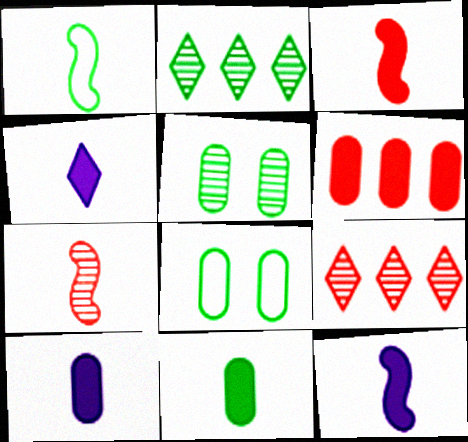[[1, 7, 12], 
[3, 4, 11], 
[4, 10, 12], 
[8, 9, 12]]